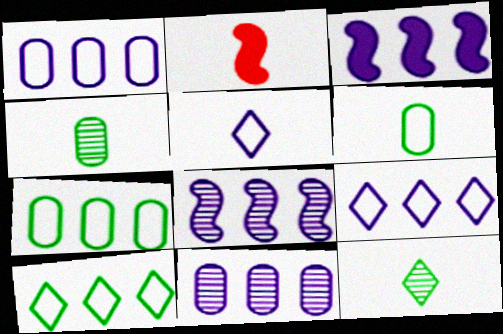[[2, 4, 5], 
[3, 9, 11]]